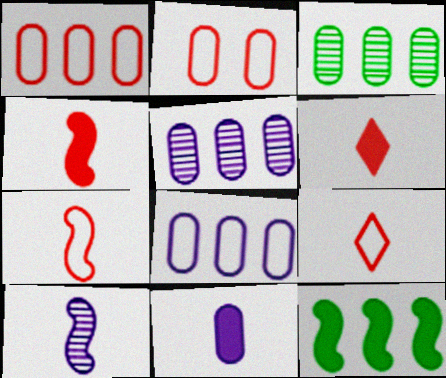[[2, 3, 11]]